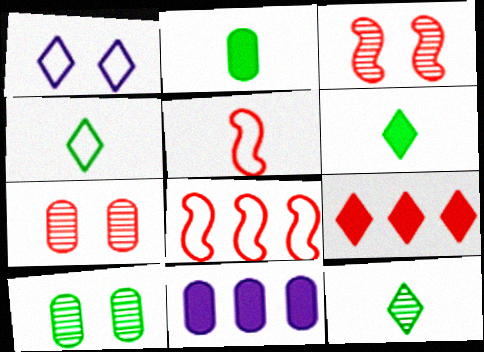[[1, 9, 12], 
[3, 4, 11], 
[4, 6, 12], 
[5, 7, 9]]